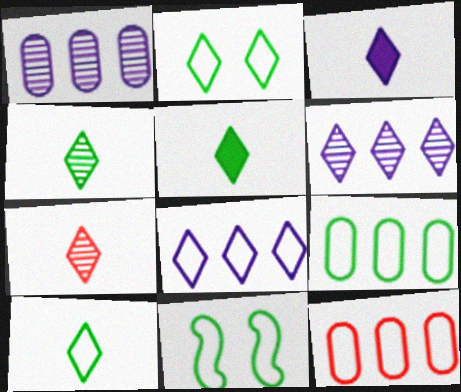[[3, 7, 10], 
[4, 5, 10], 
[9, 10, 11]]